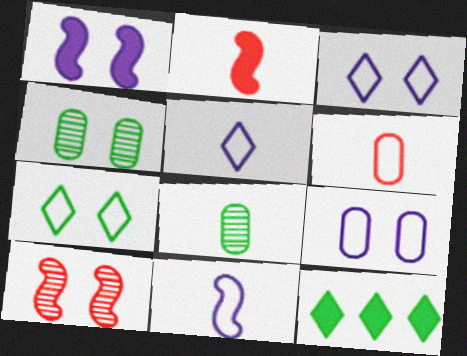[[2, 5, 8]]